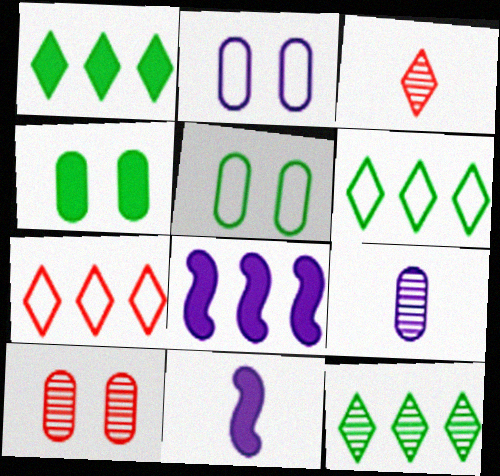[[1, 6, 12], 
[2, 4, 10], 
[3, 5, 8], 
[6, 10, 11]]